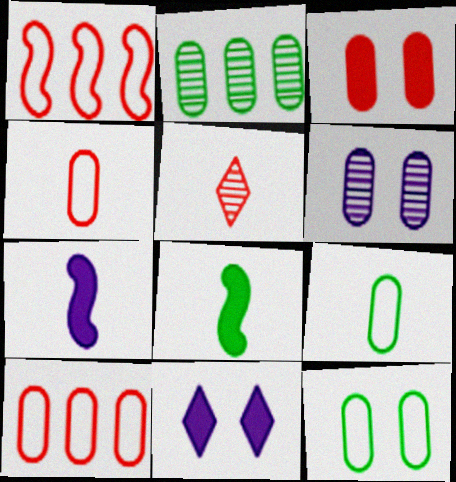[[1, 3, 5], 
[3, 6, 12], 
[5, 7, 9]]